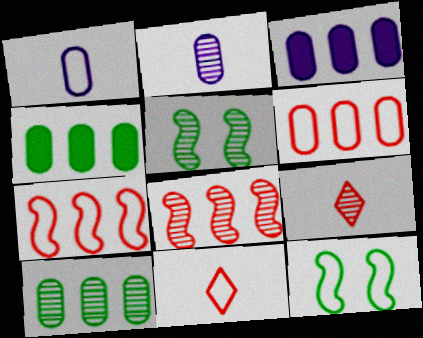[[3, 5, 11], 
[3, 6, 10], 
[3, 9, 12]]